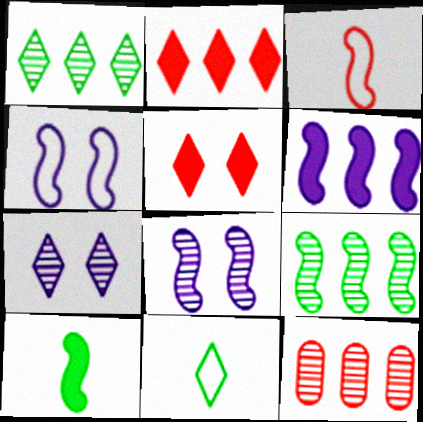[[2, 7, 11], 
[3, 5, 12]]